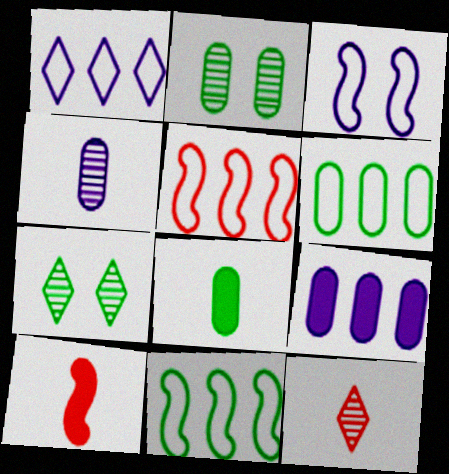[[1, 2, 10], 
[1, 5, 6], 
[2, 6, 8], 
[7, 8, 11]]